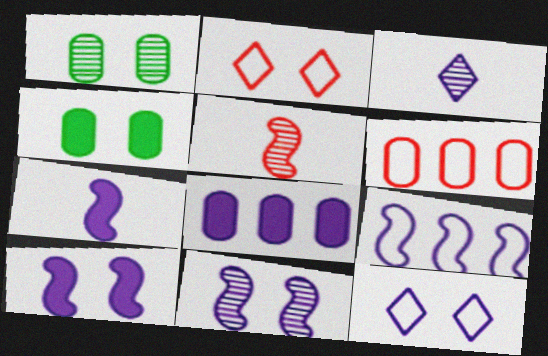[[1, 2, 10], 
[2, 4, 11], 
[7, 9, 11]]